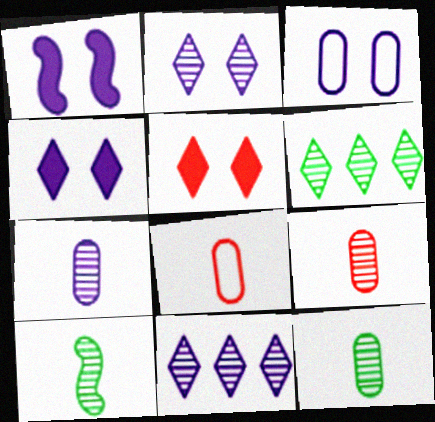[[1, 2, 3], 
[1, 6, 8], 
[7, 9, 12]]